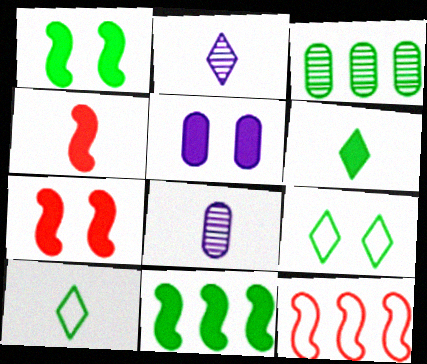[[1, 3, 10], 
[4, 8, 10]]